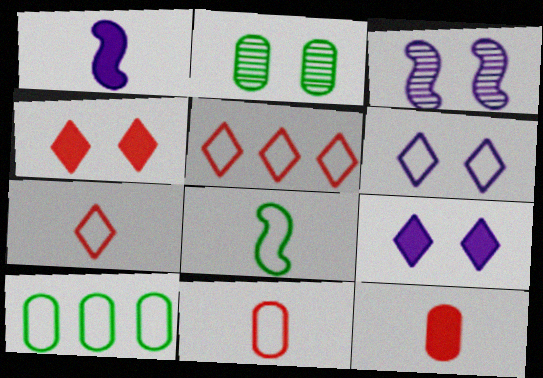[[1, 2, 5]]